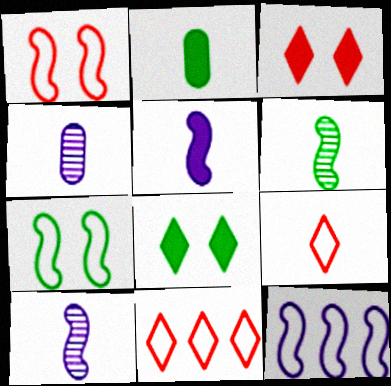[[2, 9, 10]]